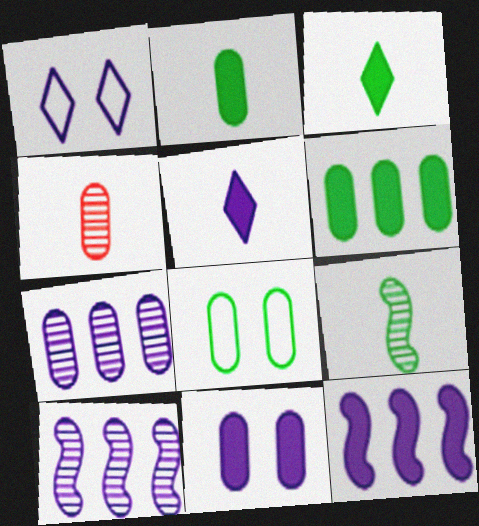[[5, 11, 12]]